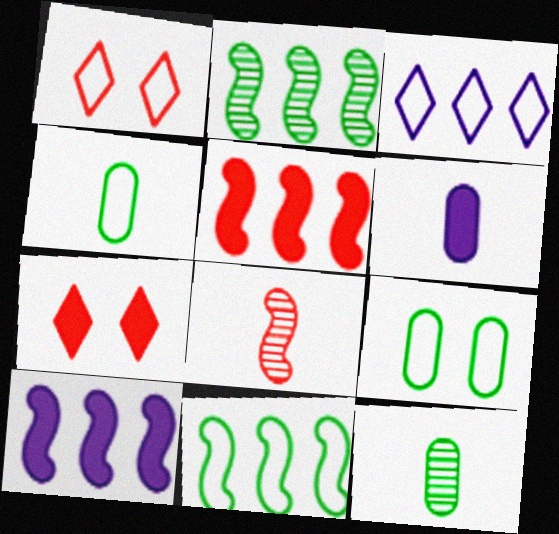[[1, 2, 6], 
[1, 10, 12]]